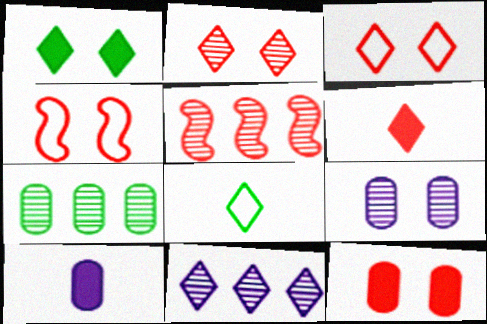[[1, 4, 9], 
[2, 4, 12], 
[5, 7, 11]]